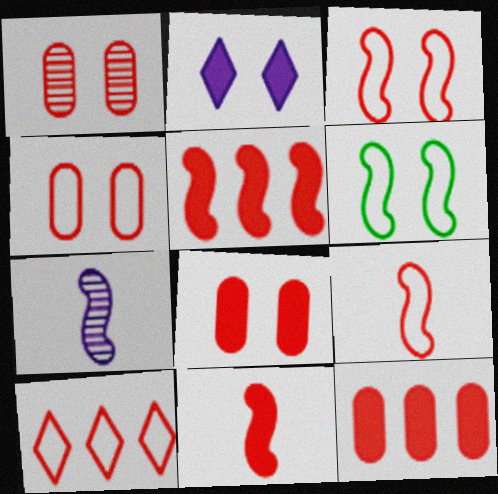[[1, 2, 6], 
[1, 4, 8], 
[1, 10, 11], 
[4, 9, 10], 
[5, 6, 7]]